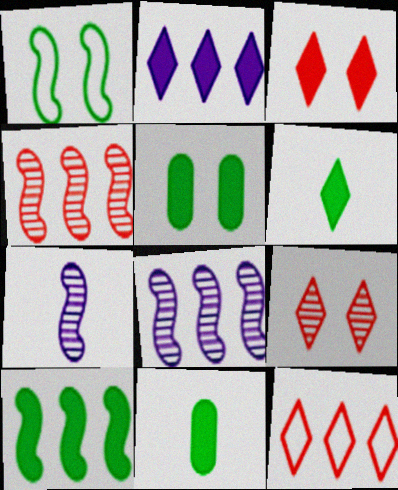[[2, 3, 6], 
[5, 6, 10], 
[5, 7, 12]]